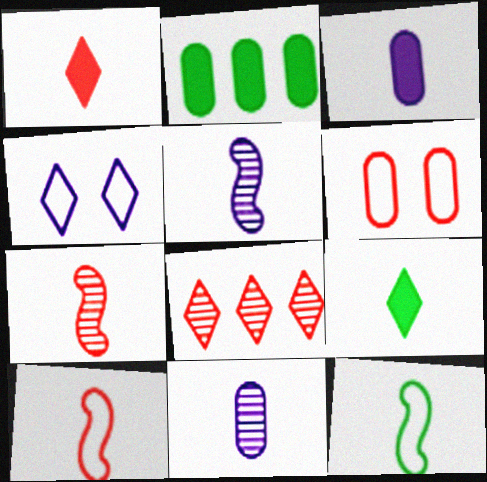[[1, 11, 12], 
[2, 4, 7], 
[2, 6, 11], 
[4, 8, 9], 
[9, 10, 11]]